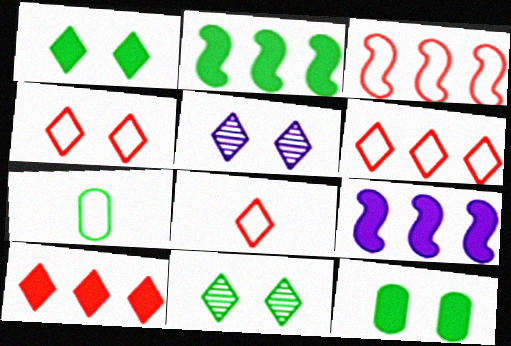[[1, 4, 5], 
[2, 7, 11], 
[4, 6, 8]]